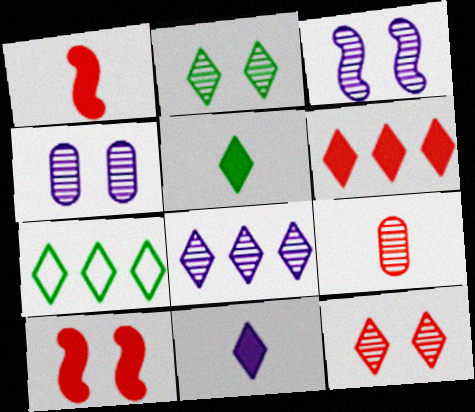[[1, 4, 7], 
[2, 5, 7], 
[6, 7, 8], 
[7, 11, 12]]